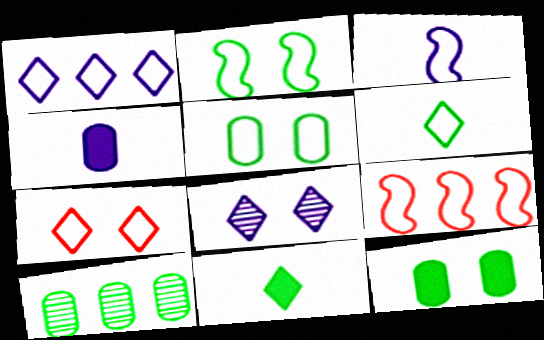[[1, 6, 7], 
[2, 3, 9], 
[2, 10, 11]]